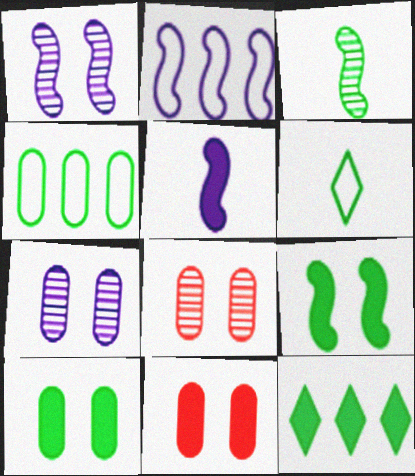[[1, 2, 5], 
[5, 11, 12]]